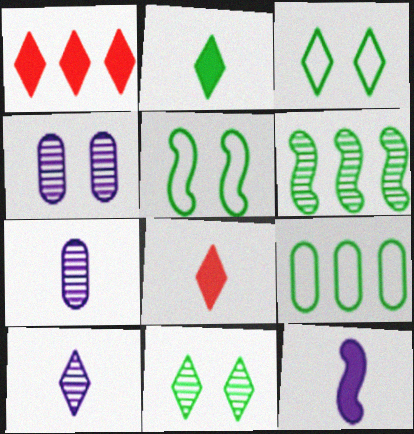[[1, 3, 10], 
[1, 5, 7]]